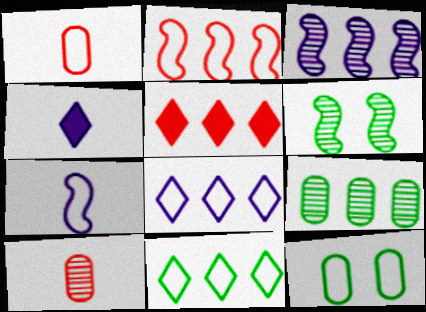[]